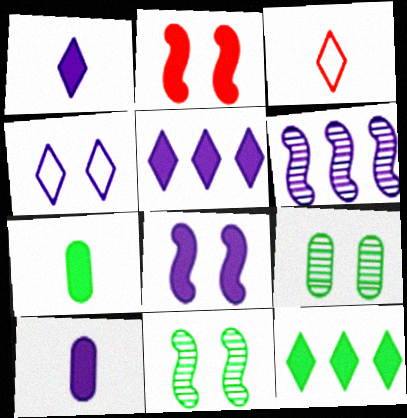[[2, 4, 9], 
[2, 5, 7], 
[2, 10, 12], 
[4, 6, 10], 
[5, 8, 10]]